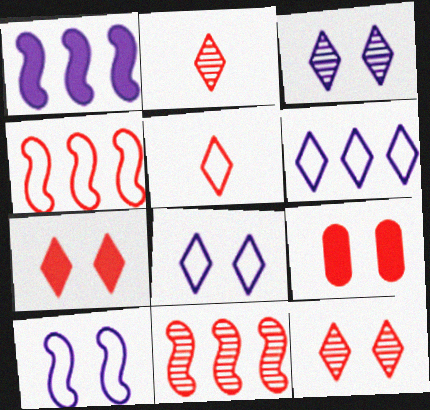[[2, 4, 9], 
[5, 9, 11]]